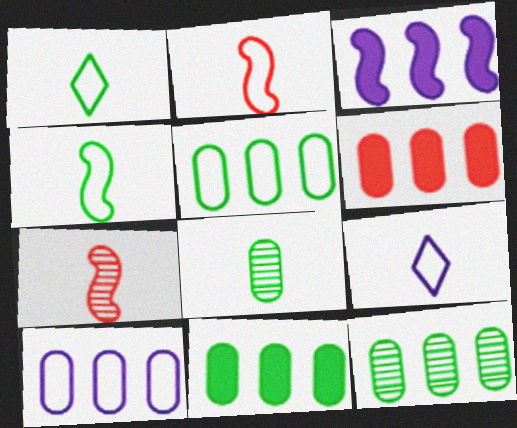[[5, 11, 12], 
[6, 10, 12]]